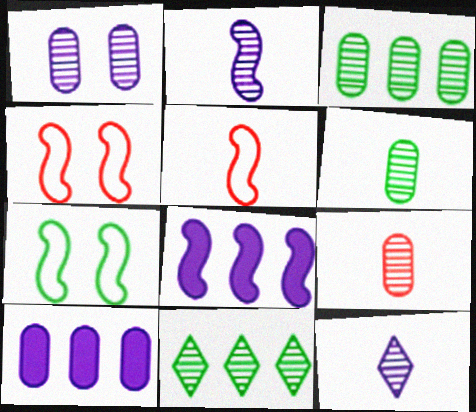[[1, 3, 9]]